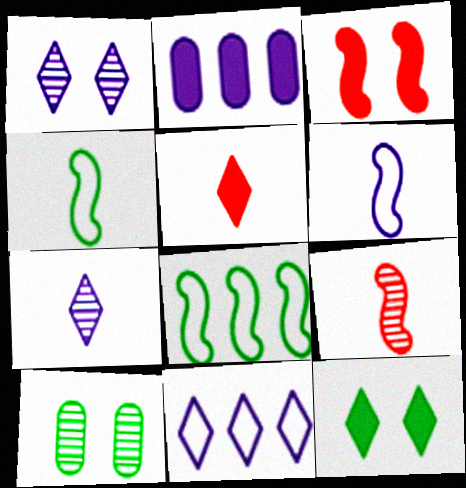[[1, 2, 6]]